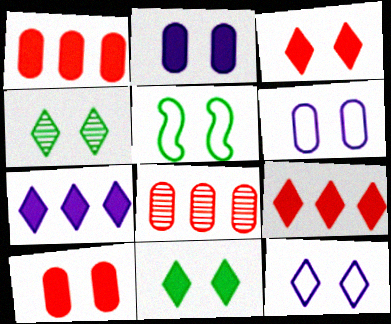[[3, 4, 12]]